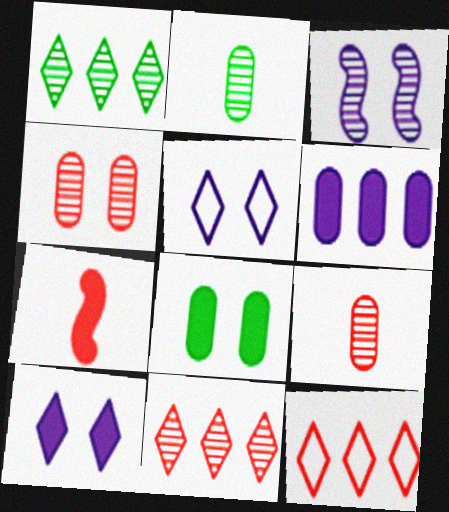[[1, 3, 9], 
[2, 3, 11], 
[4, 7, 12]]